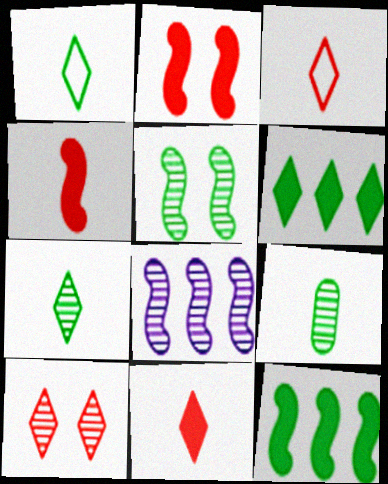[[8, 9, 10]]